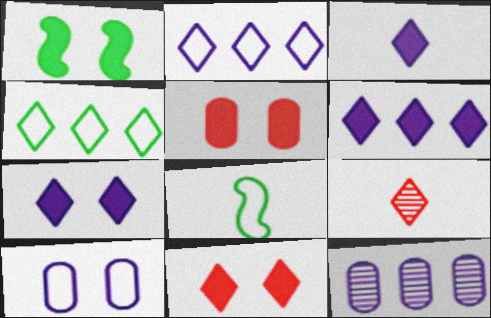[[1, 5, 7], 
[3, 6, 7], 
[4, 7, 9], 
[8, 11, 12]]